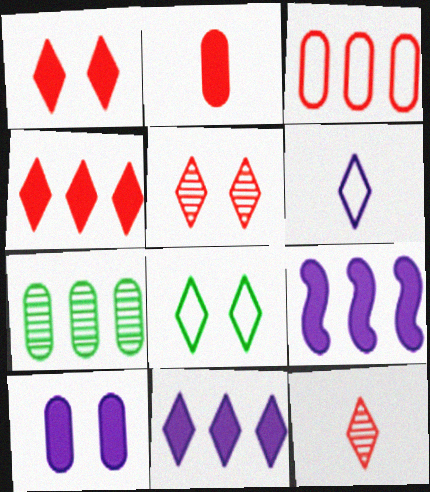[[8, 11, 12]]